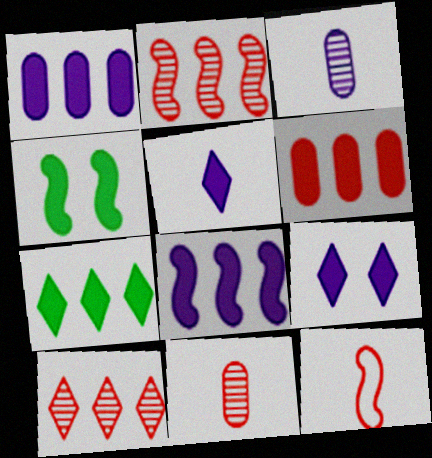[[4, 5, 6], 
[6, 7, 8]]